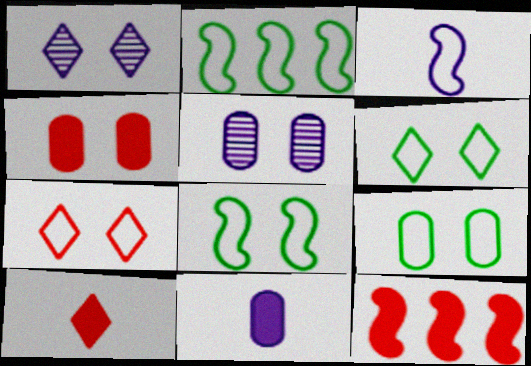[[1, 4, 8], 
[2, 5, 10], 
[4, 5, 9], 
[4, 10, 12], 
[6, 8, 9]]